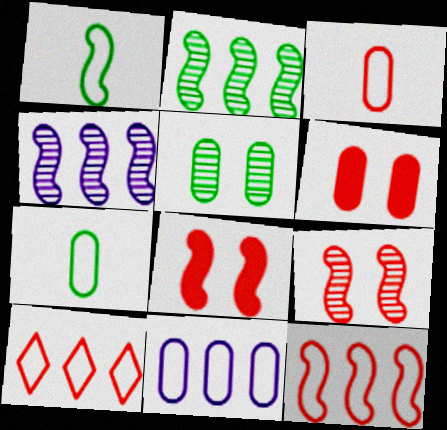[[1, 4, 8]]